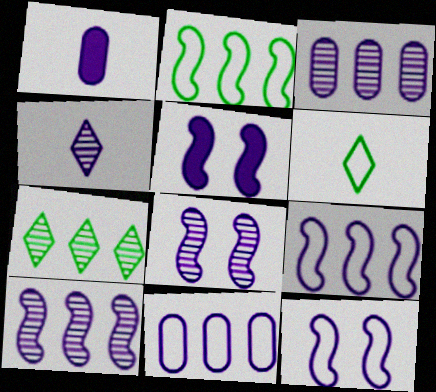[[3, 4, 8], 
[4, 5, 11], 
[5, 8, 12]]